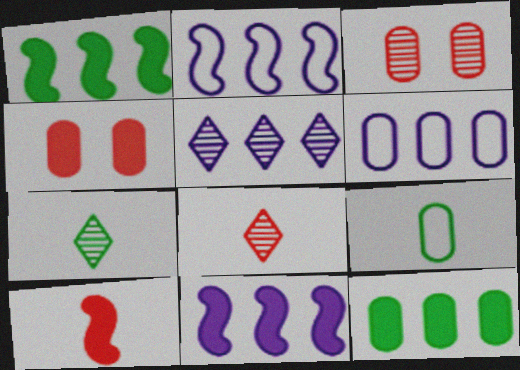[[2, 4, 7], 
[5, 6, 11]]